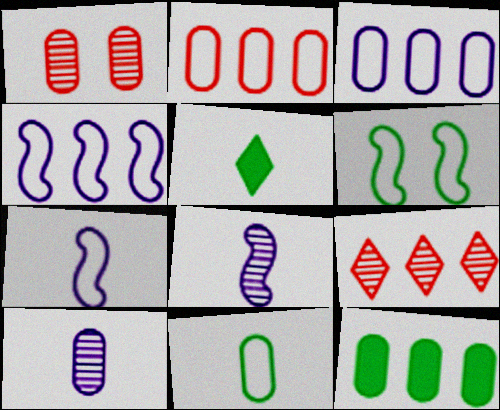[[1, 4, 5], 
[4, 9, 12]]